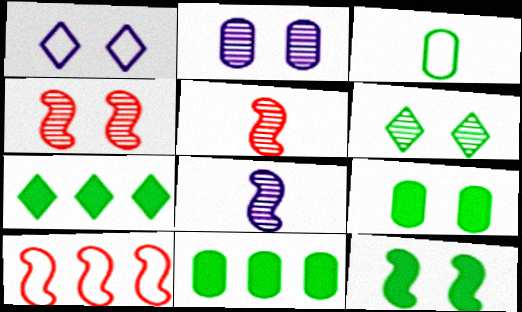[[1, 3, 10], 
[1, 4, 9], 
[1, 5, 11], 
[2, 4, 6], 
[8, 10, 12]]